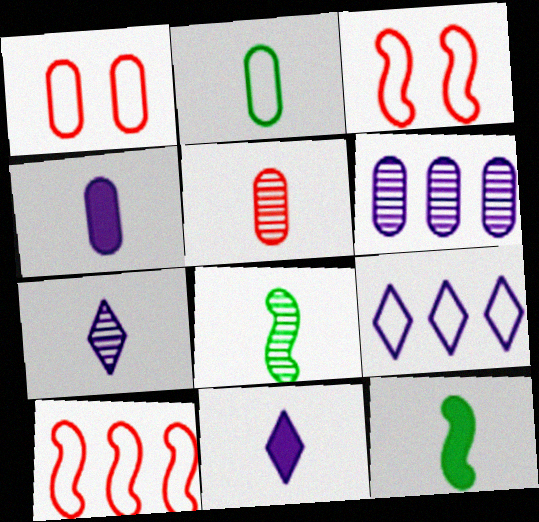[[2, 3, 9], 
[2, 4, 5], 
[5, 7, 8]]